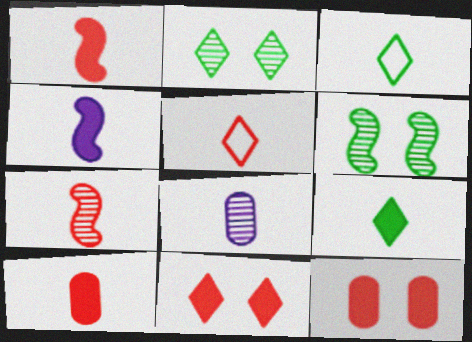[[1, 3, 8], 
[4, 9, 10], 
[5, 7, 10]]